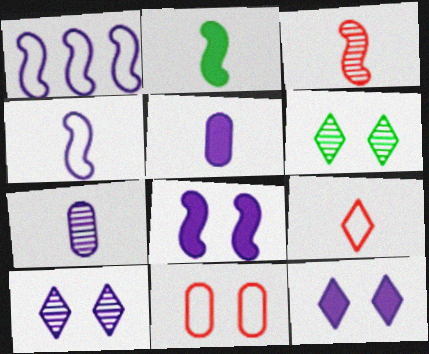[[1, 5, 10], 
[1, 7, 12], 
[2, 3, 4], 
[2, 7, 9], 
[6, 8, 11]]